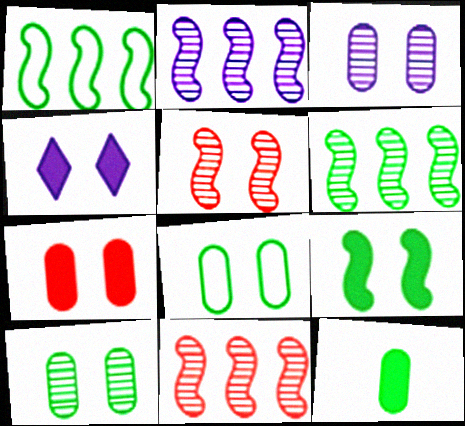[[2, 6, 11], 
[3, 7, 8], 
[4, 5, 8], 
[4, 7, 9]]